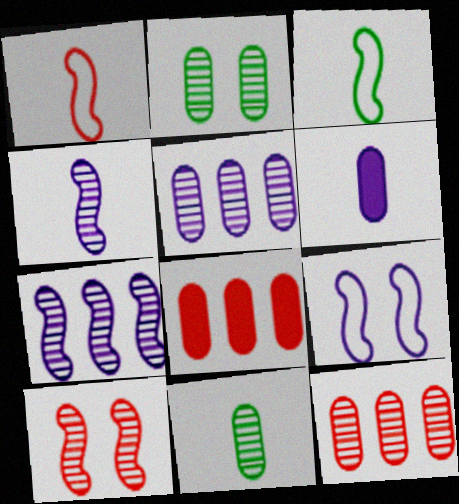[]